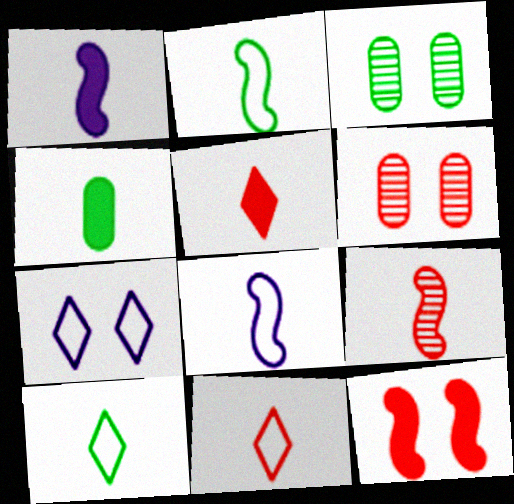[[1, 2, 9], 
[1, 4, 5], 
[3, 7, 12]]